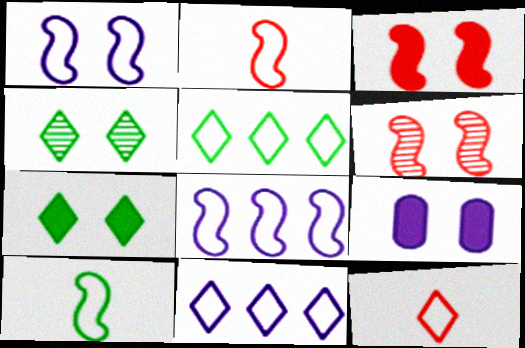[[3, 7, 9]]